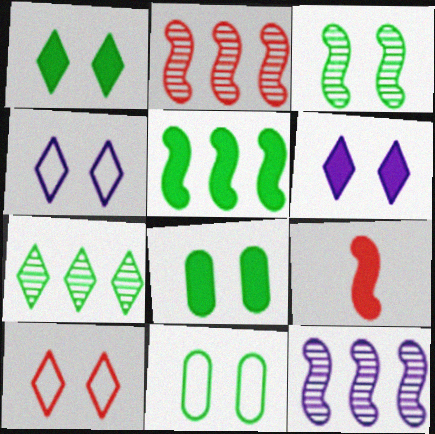[[1, 3, 11]]